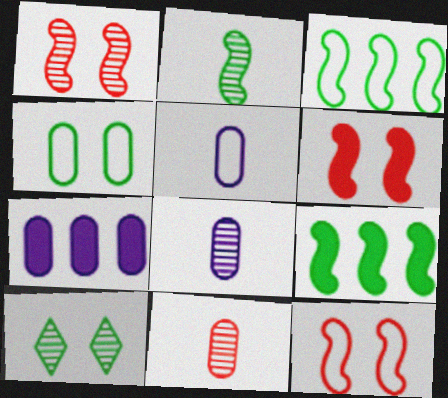[[1, 6, 12], 
[4, 7, 11]]